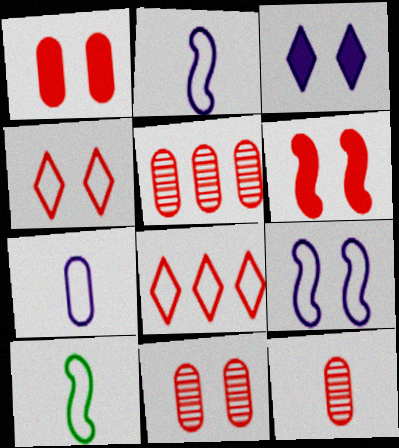[[3, 5, 10], 
[4, 6, 11], 
[5, 11, 12], 
[6, 8, 12]]